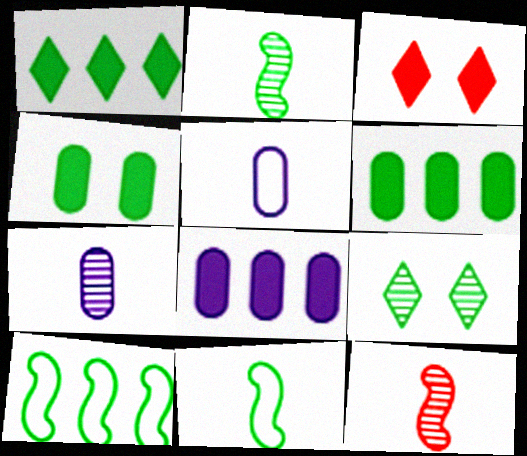[[3, 7, 10], 
[6, 9, 11]]